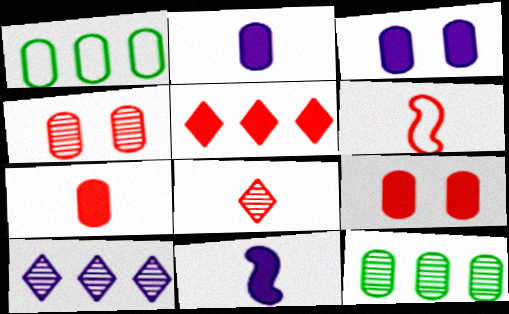[[1, 2, 4], 
[4, 5, 6], 
[6, 7, 8]]